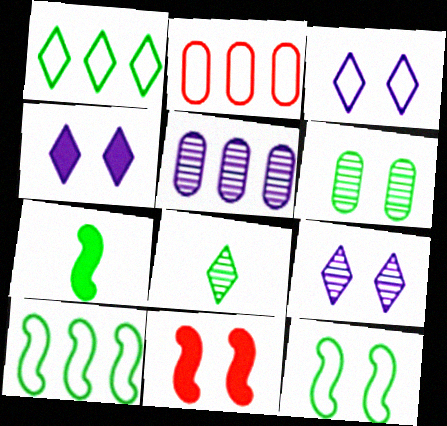[[1, 6, 7], 
[2, 7, 9], 
[3, 4, 9], 
[3, 6, 11]]